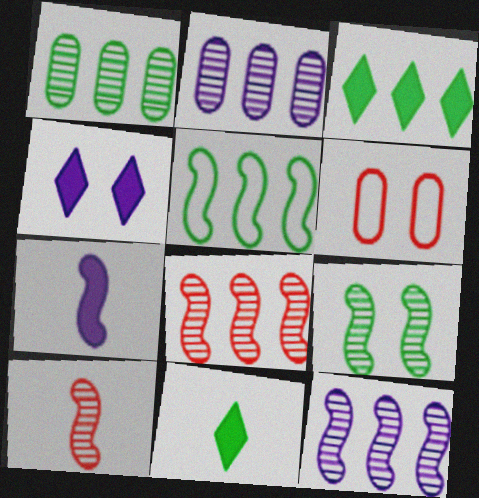[[1, 3, 5], 
[4, 6, 9], 
[6, 11, 12], 
[9, 10, 12]]